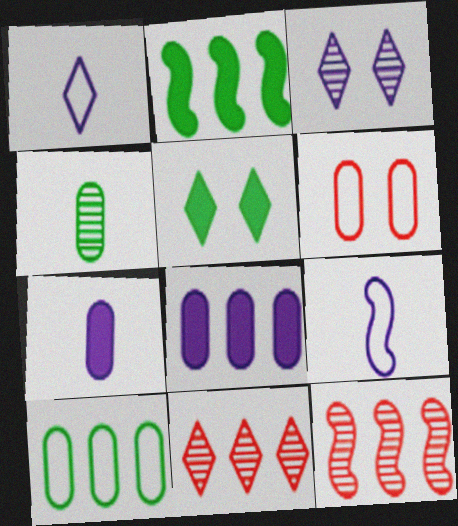[[1, 5, 11], 
[3, 4, 12], 
[3, 8, 9], 
[4, 6, 8]]